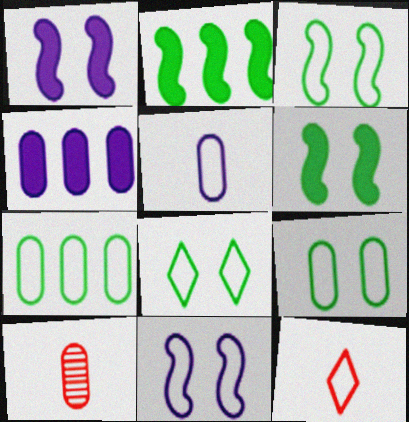[[3, 8, 9], 
[4, 9, 10], 
[7, 11, 12]]